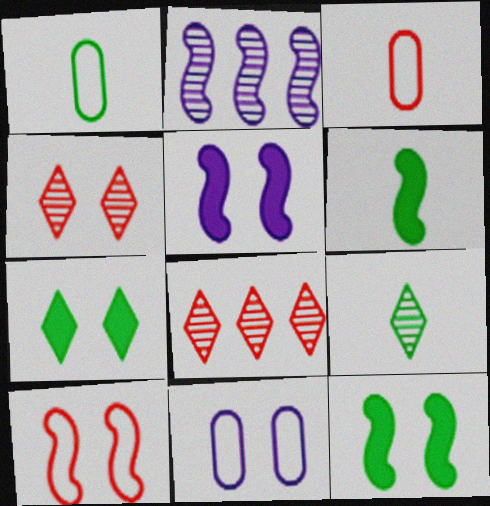[[1, 5, 8], 
[1, 6, 9], 
[2, 3, 7], 
[2, 6, 10], 
[4, 11, 12], 
[6, 8, 11]]